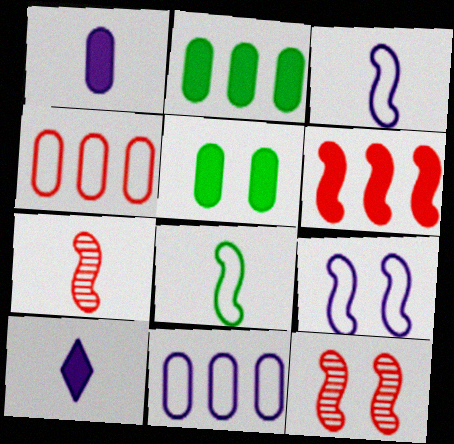[[5, 6, 10]]